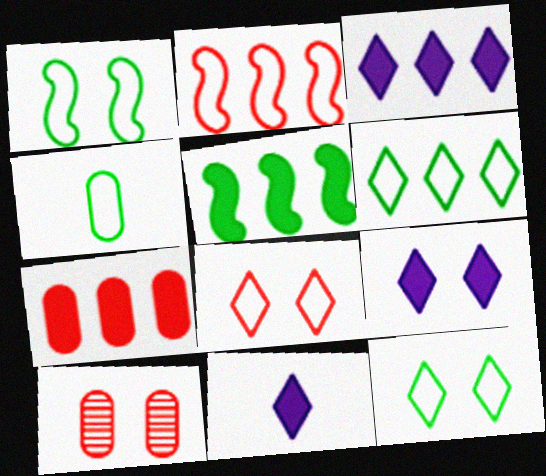[[1, 4, 6], 
[1, 9, 10], 
[3, 5, 7], 
[3, 9, 11]]